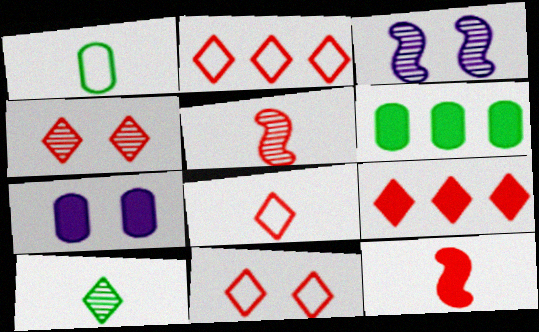[[1, 3, 9], 
[2, 8, 11], 
[3, 6, 8], 
[4, 8, 9]]